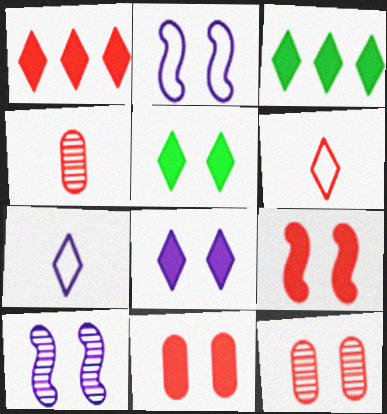[[2, 3, 4], 
[2, 5, 12]]